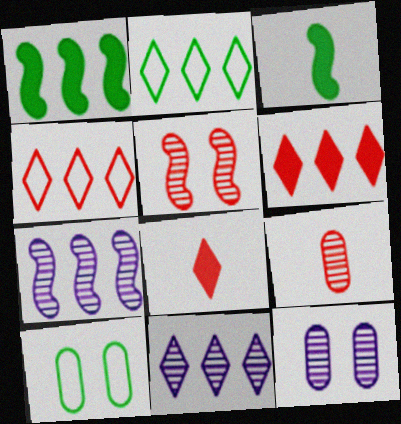[[2, 6, 11], 
[3, 4, 12], 
[7, 8, 10]]